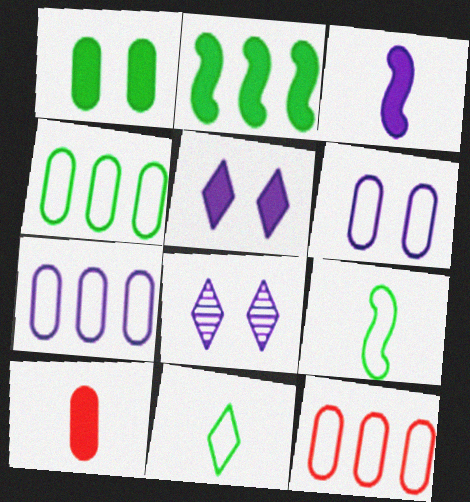[[2, 5, 10], 
[3, 7, 8], 
[4, 7, 12]]